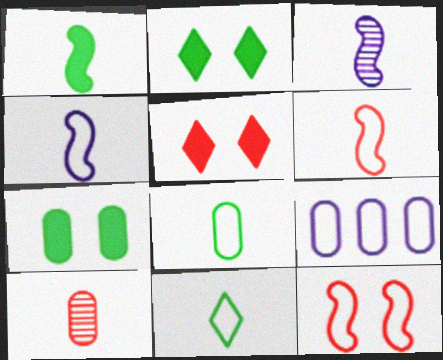[[1, 3, 6], 
[7, 9, 10], 
[9, 11, 12]]